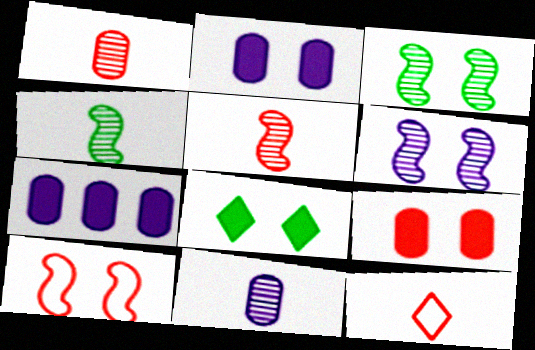[[3, 7, 12]]